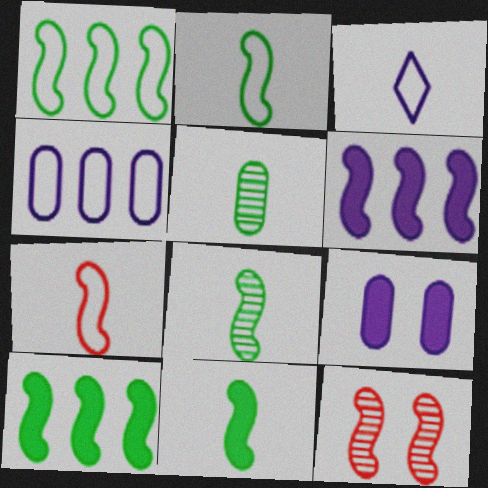[[2, 6, 12], 
[2, 8, 11]]